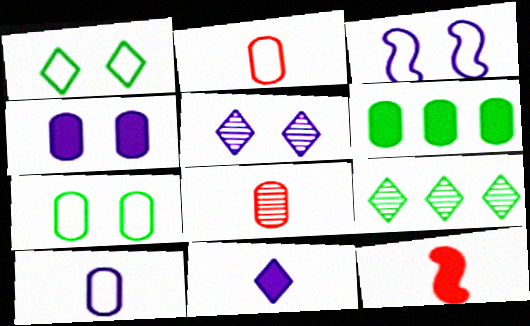[[3, 4, 5]]